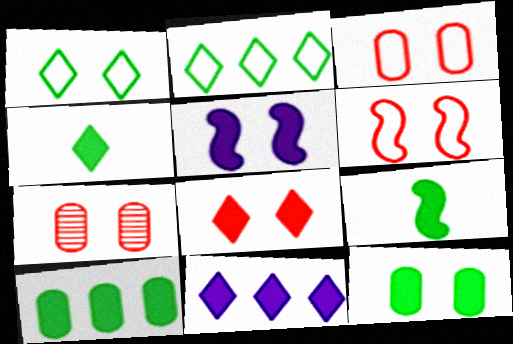[[1, 5, 7], 
[4, 8, 11], 
[5, 8, 12], 
[6, 7, 8]]